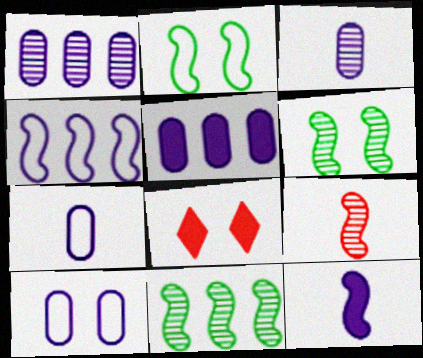[[3, 5, 10], 
[6, 8, 10], 
[7, 8, 11]]